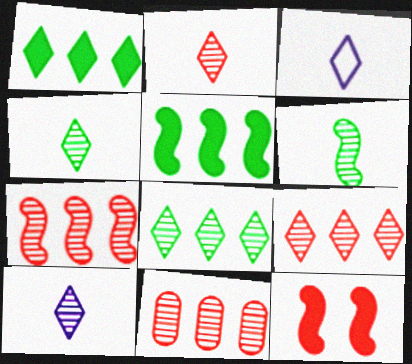[[2, 4, 10], 
[7, 9, 11]]